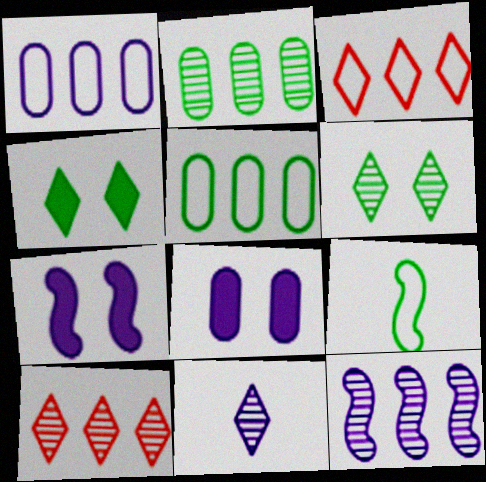[[1, 7, 11], 
[2, 4, 9], 
[2, 10, 12], 
[3, 4, 11], 
[6, 10, 11], 
[8, 9, 10]]